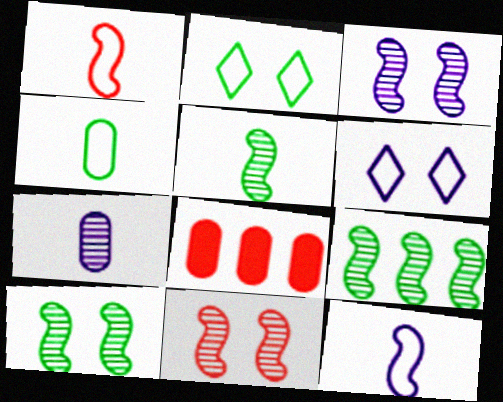[[3, 10, 11], 
[5, 6, 8], 
[5, 9, 10]]